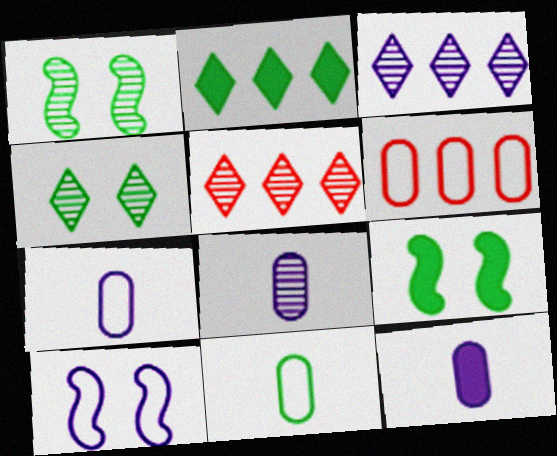[[1, 2, 11], 
[1, 5, 8], 
[3, 10, 12], 
[5, 7, 9], 
[7, 8, 12]]